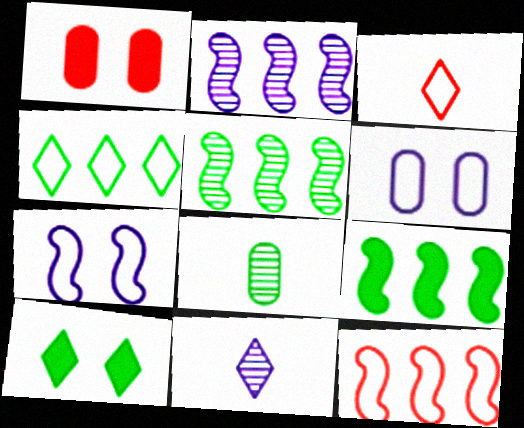[[2, 9, 12]]